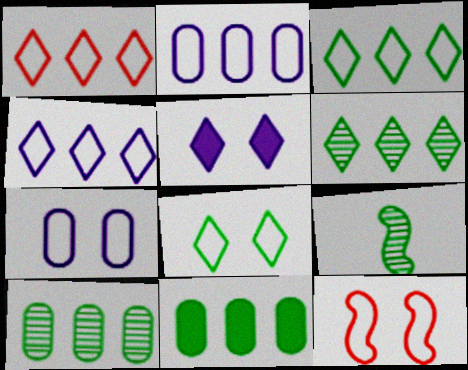[[1, 3, 4], 
[7, 8, 12], 
[8, 9, 11]]